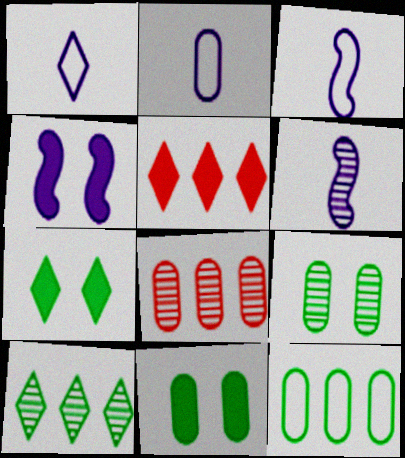[[1, 2, 3], 
[2, 8, 11], 
[3, 5, 9], 
[3, 7, 8]]